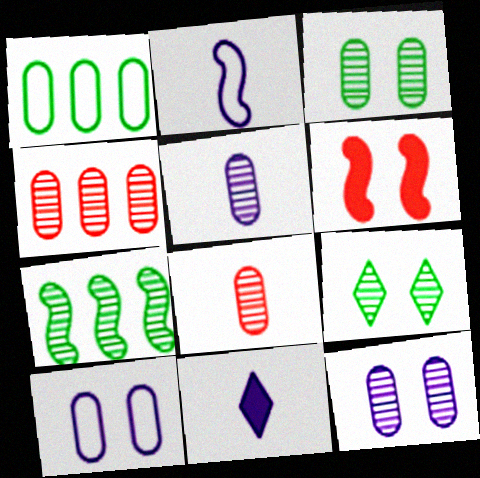[[2, 5, 11], 
[2, 6, 7], 
[3, 4, 5], 
[6, 9, 10]]